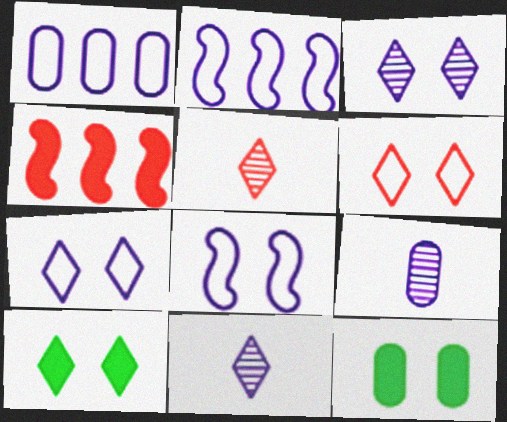[[2, 5, 12], 
[3, 6, 10]]